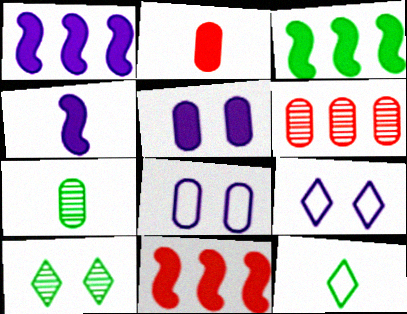[[1, 3, 11], 
[7, 9, 11]]